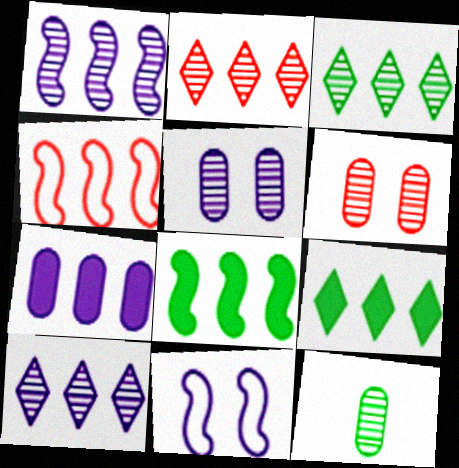[[1, 4, 8], 
[2, 3, 10], 
[3, 4, 7]]